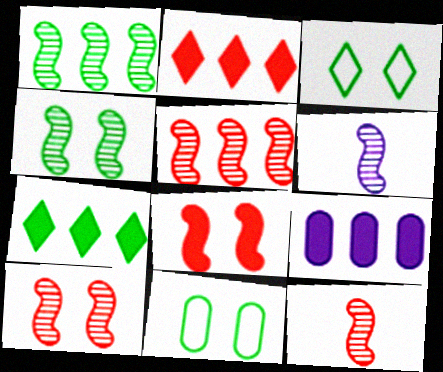[[1, 6, 10], 
[2, 6, 11], 
[3, 9, 12], 
[4, 5, 6], 
[5, 10, 12]]